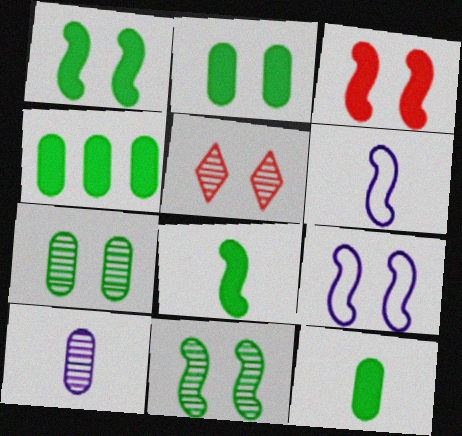[[2, 4, 12], 
[2, 5, 9], 
[3, 9, 11], 
[4, 5, 6]]